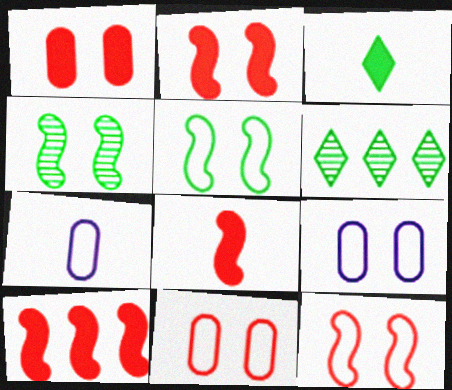[[2, 6, 7], 
[2, 8, 10], 
[6, 8, 9]]